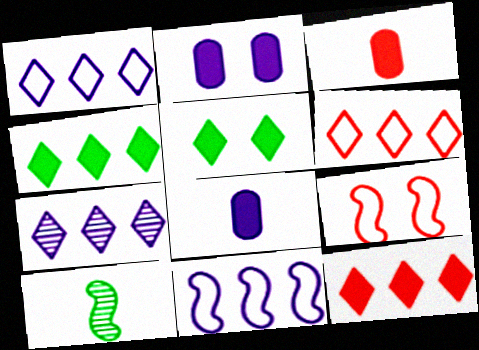[[2, 6, 10], 
[4, 6, 7]]